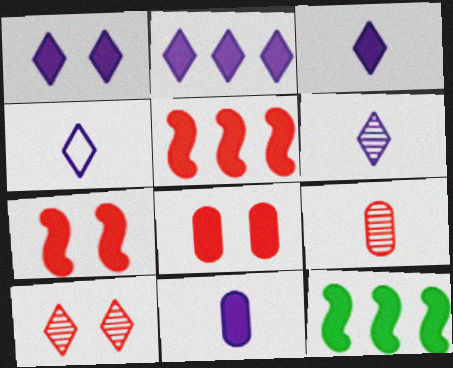[[1, 2, 3], 
[3, 4, 6], 
[3, 8, 12]]